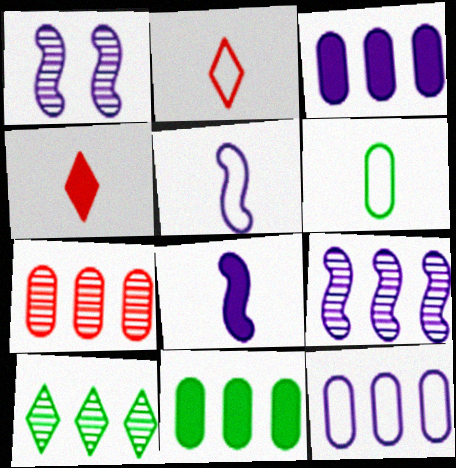[[1, 2, 11], 
[2, 5, 6], 
[7, 9, 10], 
[7, 11, 12]]